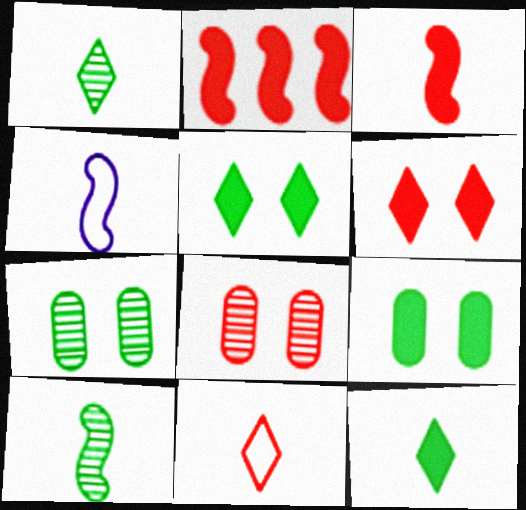[[2, 8, 11], 
[3, 4, 10]]